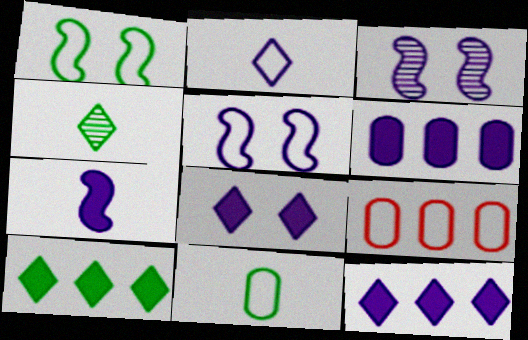[[1, 2, 9], 
[2, 3, 6], 
[6, 7, 8]]